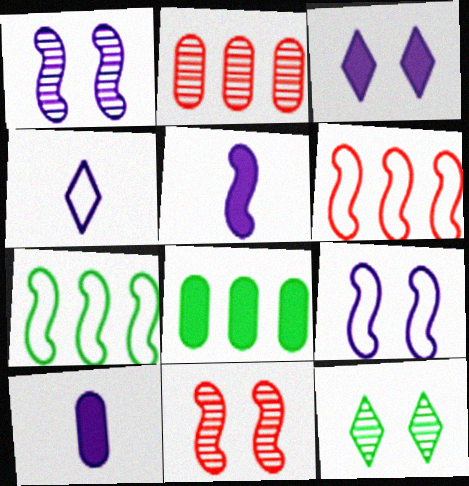[[4, 8, 11], 
[5, 7, 11], 
[6, 10, 12]]